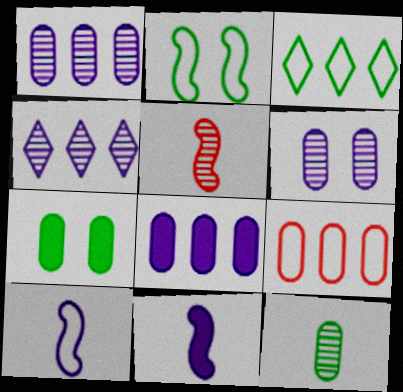[]